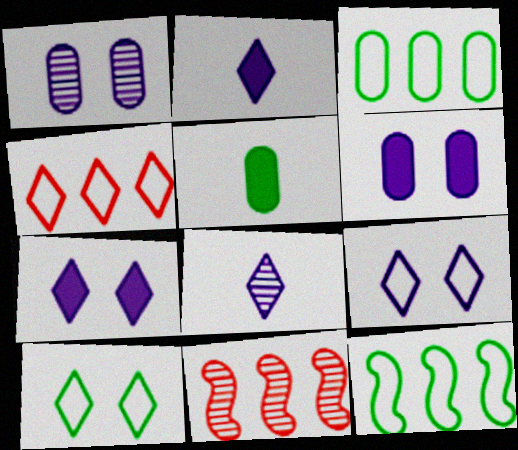[[5, 9, 11]]